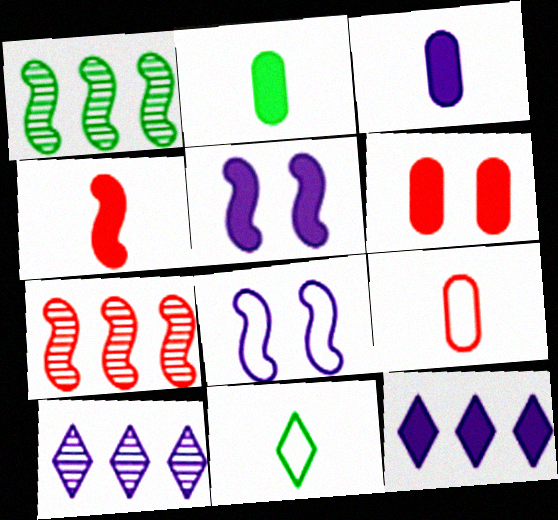[[1, 4, 8], 
[3, 5, 12], 
[3, 8, 10]]